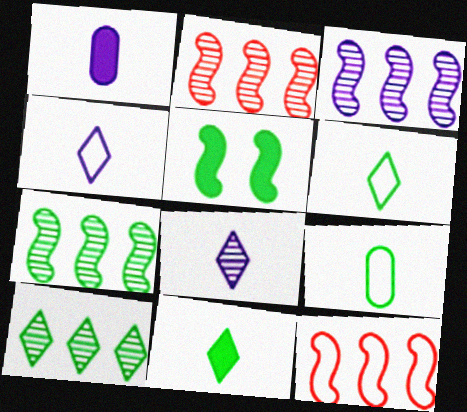[[2, 3, 7], 
[5, 9, 10]]